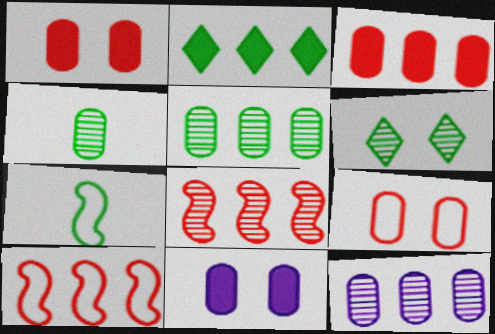[[2, 10, 12]]